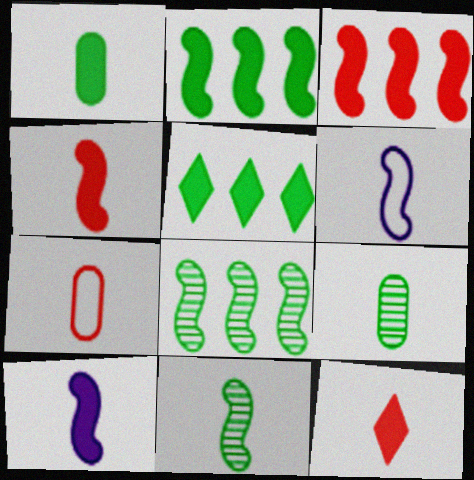[[1, 10, 12], 
[4, 6, 11], 
[6, 9, 12]]